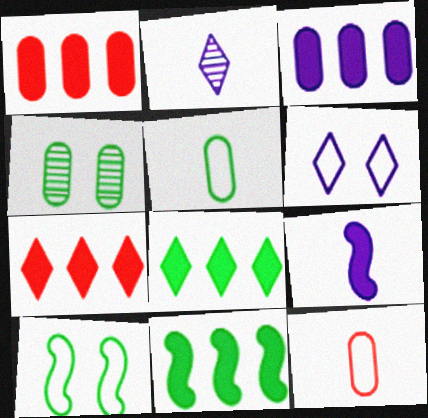[[1, 2, 10], 
[3, 4, 12], 
[3, 7, 11]]